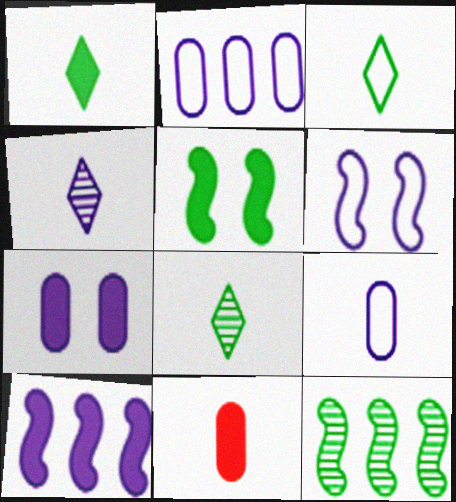[[1, 3, 8]]